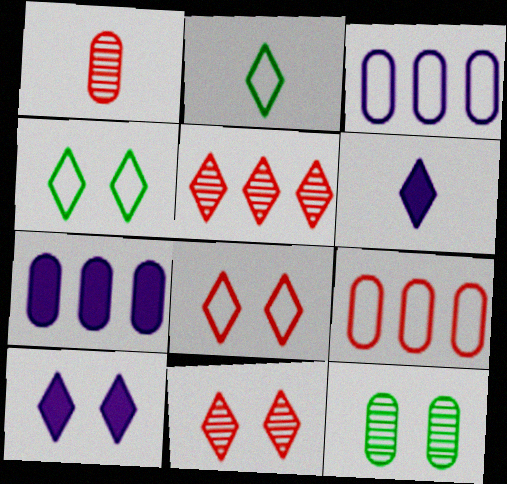[[2, 5, 10], 
[4, 5, 6], 
[4, 10, 11]]